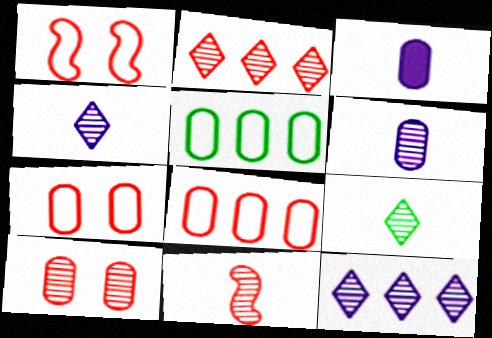[[2, 10, 11], 
[3, 5, 10], 
[6, 9, 11]]